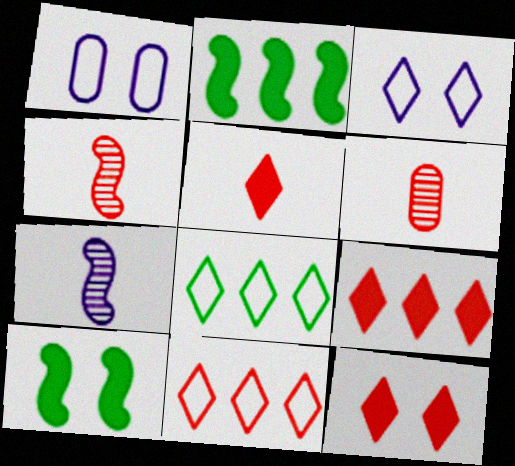[[2, 3, 6], 
[5, 9, 12]]